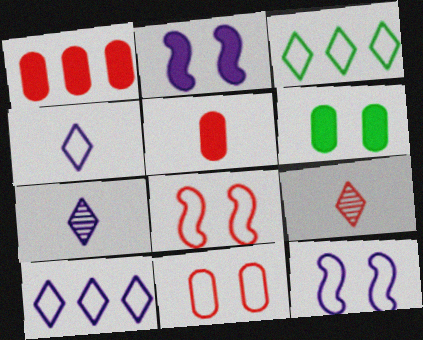[[1, 8, 9]]